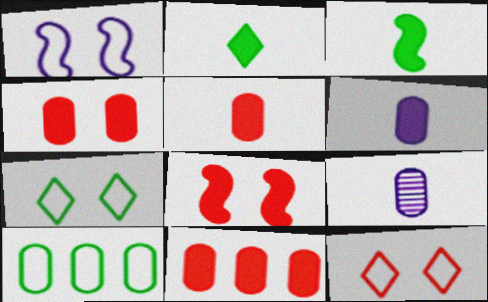[[4, 5, 11], 
[4, 9, 10]]